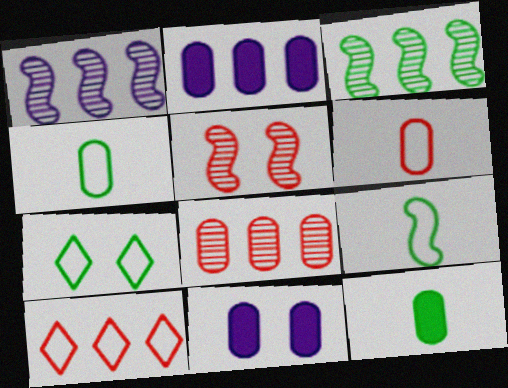[[2, 3, 10], 
[3, 7, 12], 
[4, 8, 11], 
[5, 7, 11]]